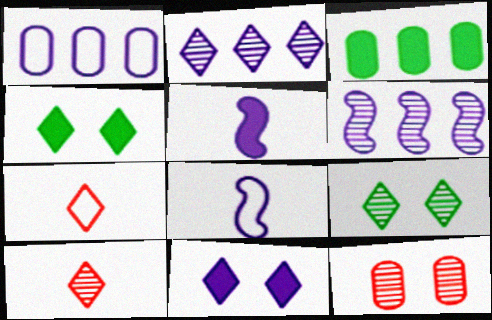[[2, 4, 7], 
[2, 9, 10]]